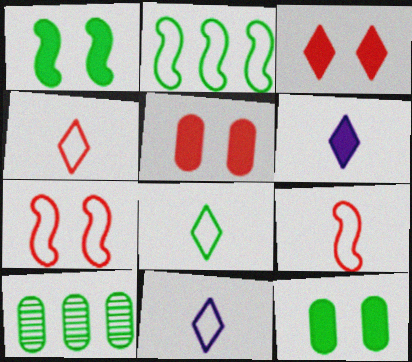[[1, 8, 10], 
[4, 8, 11], 
[6, 7, 10]]